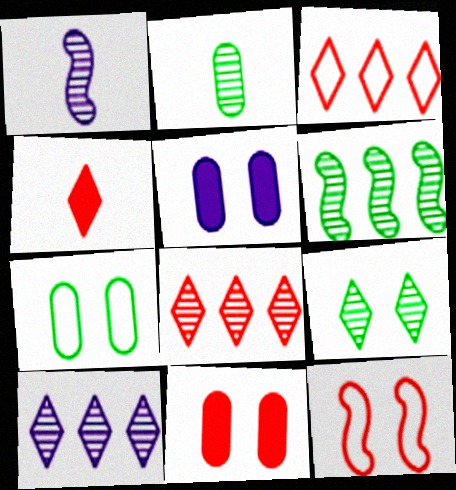[[2, 6, 9], 
[5, 9, 12]]